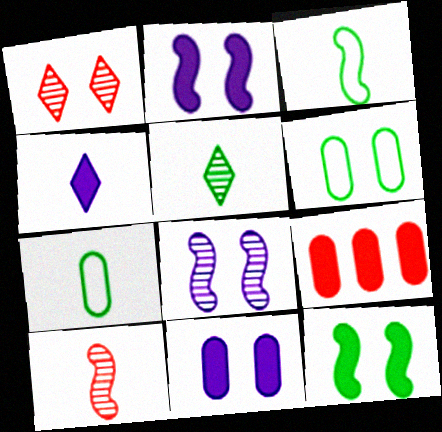[[1, 2, 6], 
[4, 7, 10], 
[4, 9, 12]]